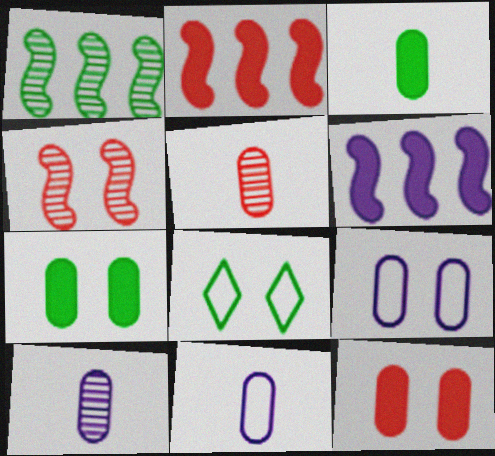[[1, 3, 8], 
[2, 8, 10], 
[3, 5, 11], 
[5, 6, 8]]